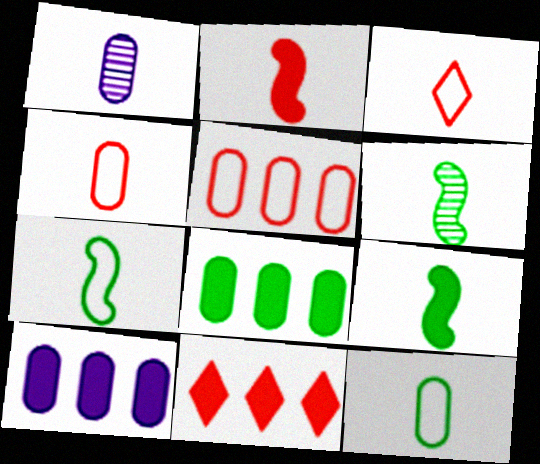[[1, 3, 9], 
[6, 7, 9]]